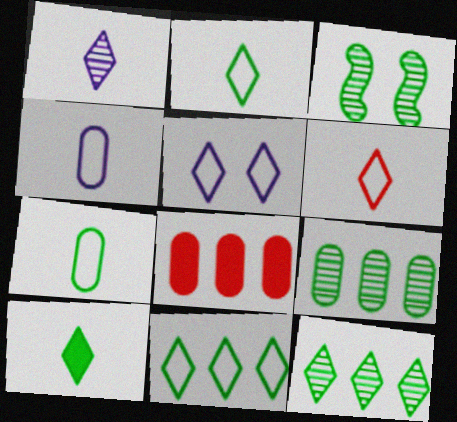[[1, 6, 10], 
[5, 6, 11]]